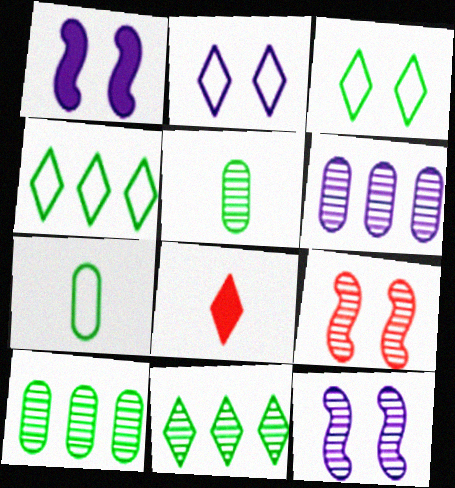[[2, 8, 11]]